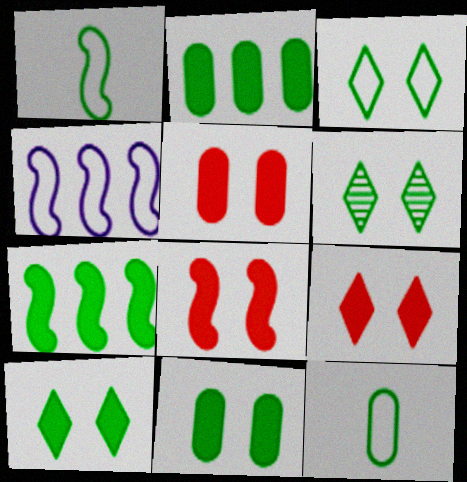[[1, 2, 6], 
[3, 6, 10], 
[5, 8, 9], 
[6, 7, 12]]